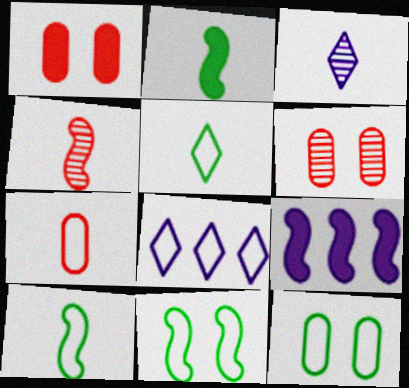[[2, 3, 7], 
[2, 6, 8], 
[4, 9, 11], 
[5, 6, 9], 
[7, 8, 11]]